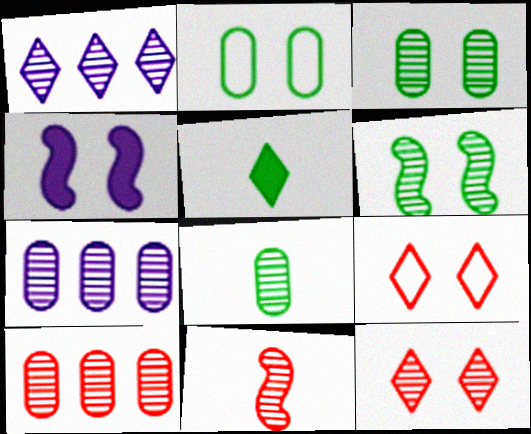[[1, 3, 11], 
[1, 5, 9], 
[2, 4, 12], 
[3, 4, 9], 
[10, 11, 12]]